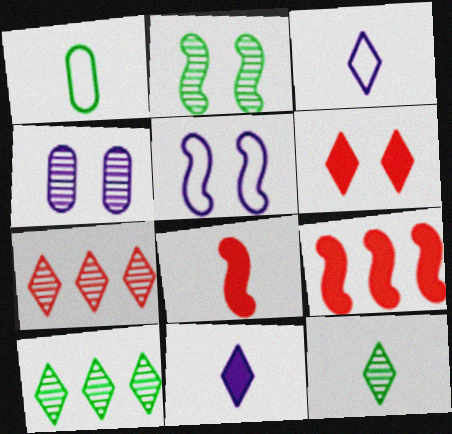[[3, 6, 10]]